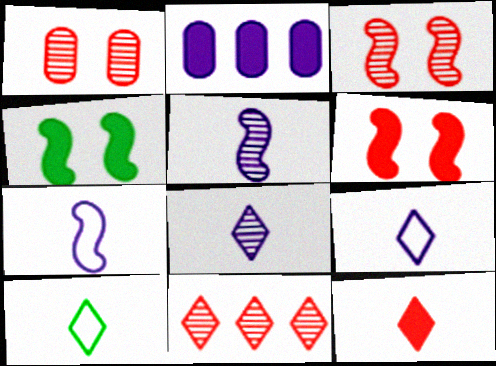[[2, 3, 10], 
[2, 4, 12], 
[8, 10, 12]]